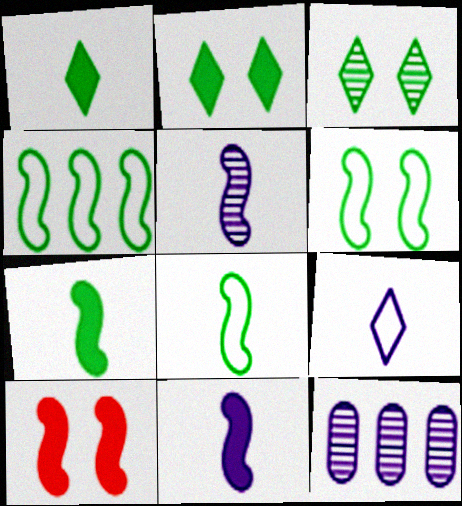[[4, 5, 10], 
[4, 6, 8]]